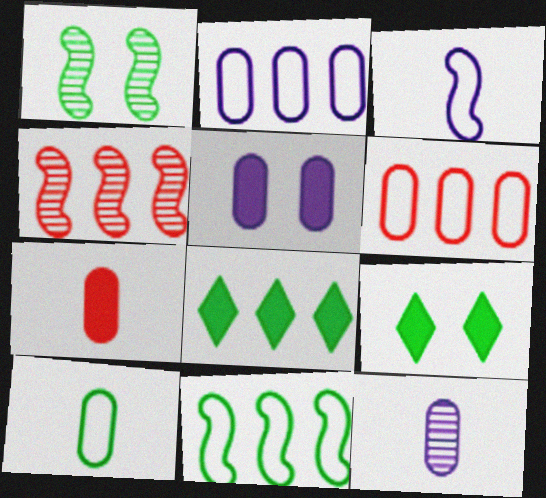[[1, 8, 10], 
[2, 4, 8], 
[2, 5, 12], 
[7, 10, 12]]